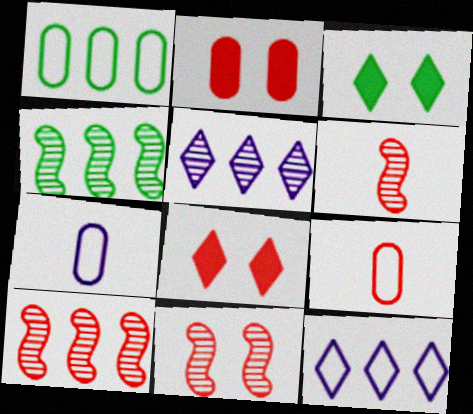[[3, 7, 10], 
[4, 7, 8], 
[6, 10, 11], 
[8, 9, 10]]